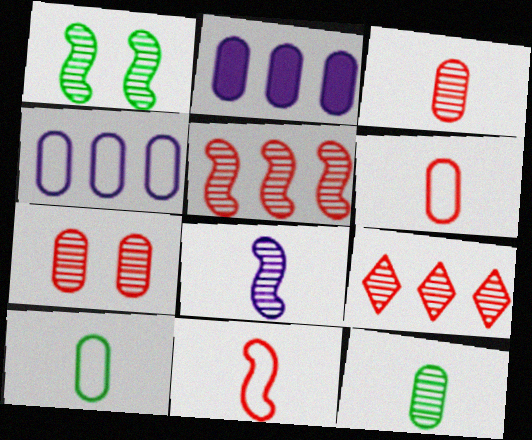[[1, 5, 8], 
[2, 7, 10]]